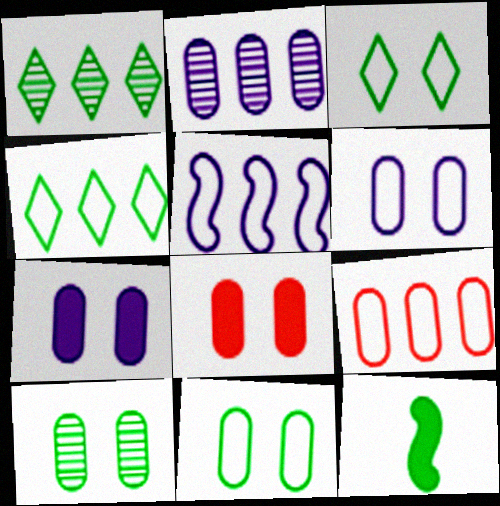[[1, 11, 12], 
[4, 5, 9], 
[4, 10, 12], 
[6, 8, 10]]